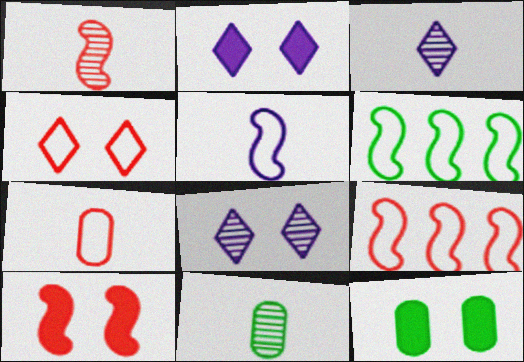[[1, 3, 11], 
[1, 9, 10], 
[2, 9, 11], 
[2, 10, 12], 
[3, 9, 12], 
[4, 7, 9]]